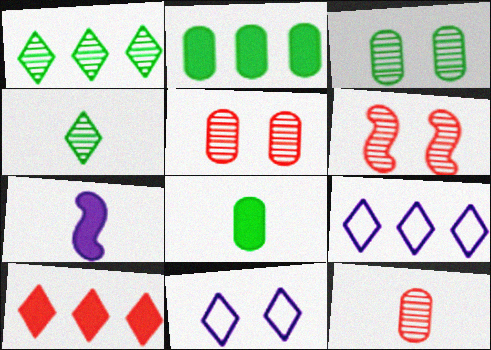[[1, 9, 10], 
[4, 10, 11], 
[6, 8, 9]]